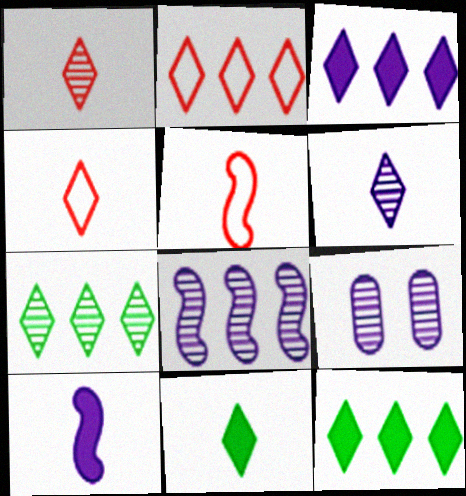[[2, 3, 7], 
[4, 6, 11], 
[5, 9, 12], 
[6, 8, 9]]